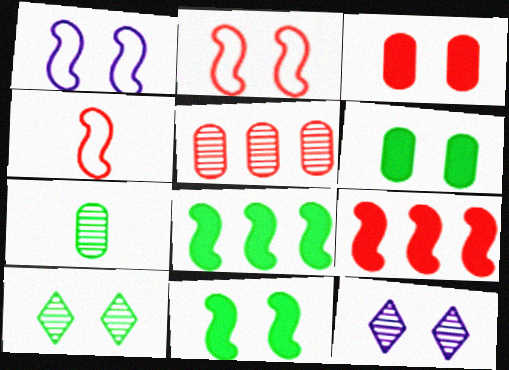[[1, 3, 10], 
[2, 6, 12]]